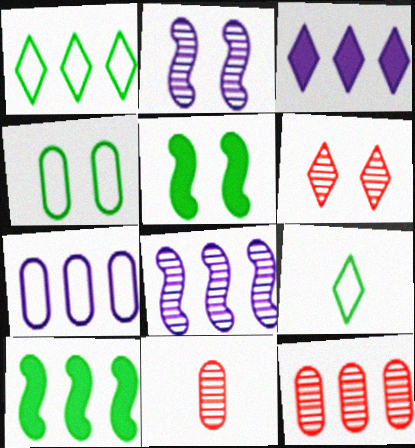[[3, 6, 9], 
[3, 7, 8]]